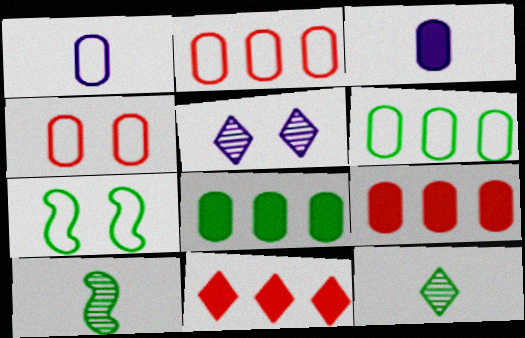[[1, 4, 6], 
[7, 8, 12]]